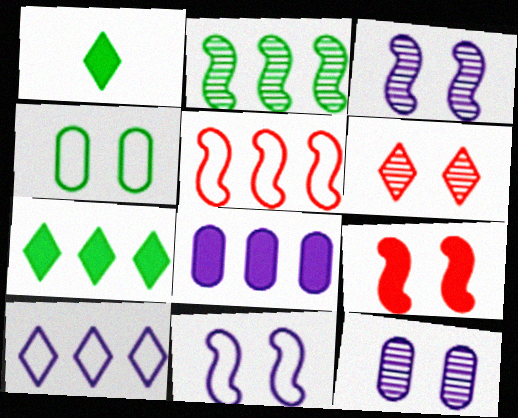[[1, 2, 4], 
[1, 5, 12], 
[1, 6, 10], 
[1, 8, 9]]